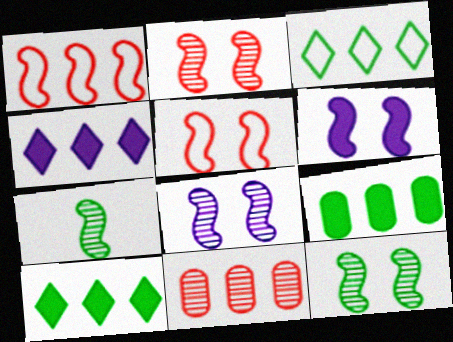[[1, 6, 7], 
[2, 8, 12], 
[5, 6, 12]]